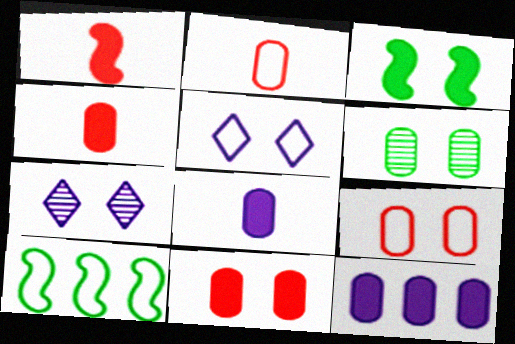[[2, 5, 10], 
[2, 6, 12], 
[3, 7, 9], 
[4, 7, 10]]